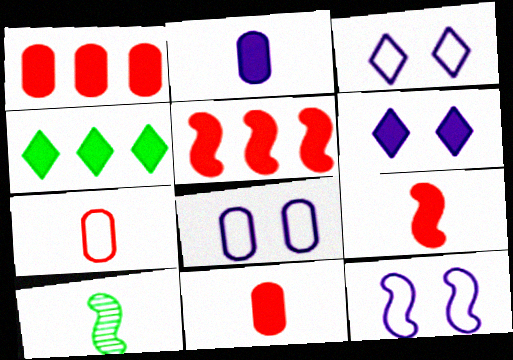[[1, 3, 10], 
[3, 8, 12], 
[5, 10, 12]]